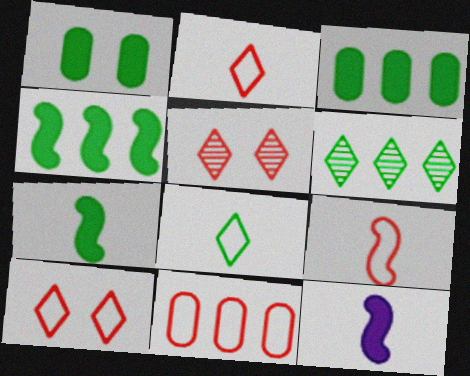[[9, 10, 11]]